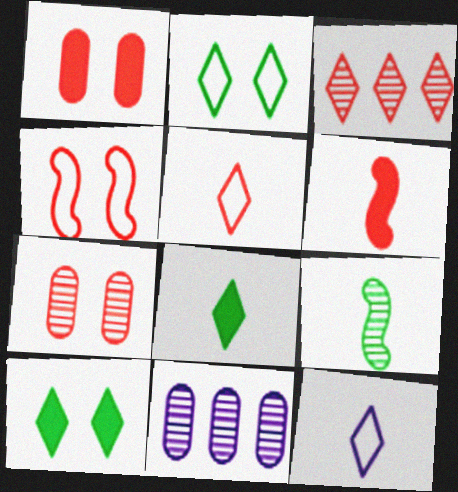[[2, 6, 11], 
[3, 10, 12], 
[4, 8, 11]]